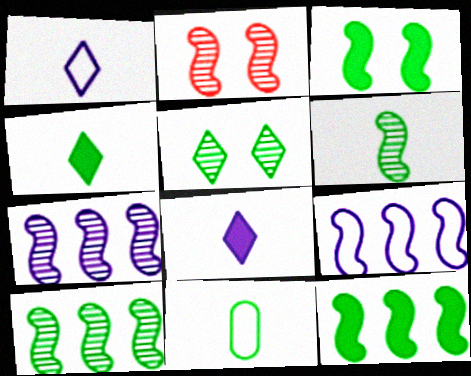[[2, 6, 7], 
[4, 6, 11], 
[5, 11, 12]]